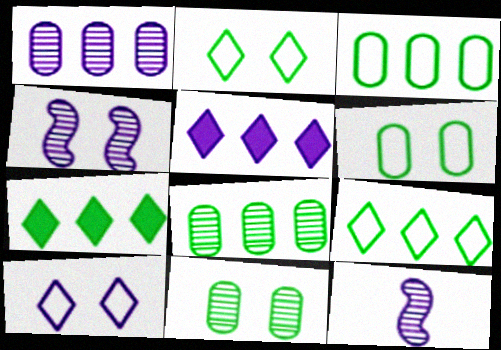[]